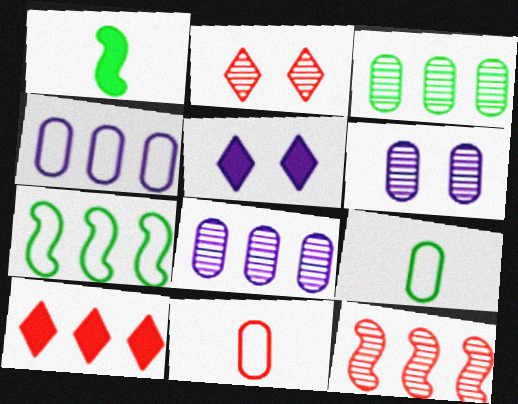[[1, 2, 4], 
[5, 9, 12], 
[7, 8, 10]]